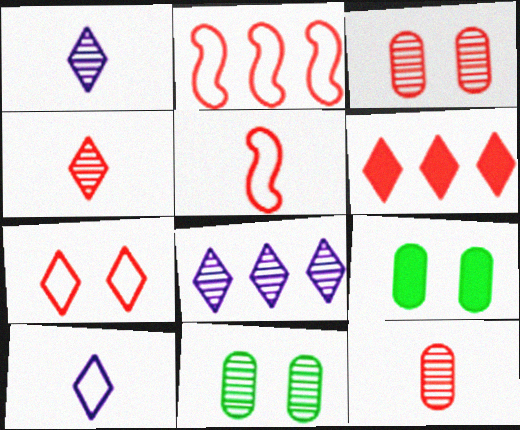[[1, 2, 9], 
[3, 5, 6], 
[4, 6, 7], 
[5, 8, 9]]